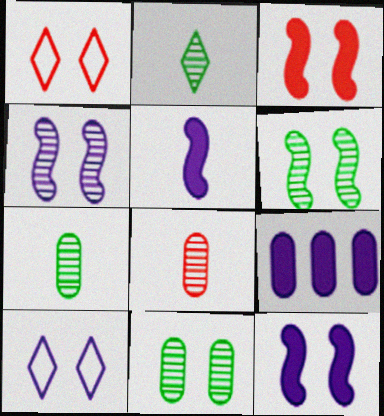[[1, 11, 12], 
[3, 10, 11]]